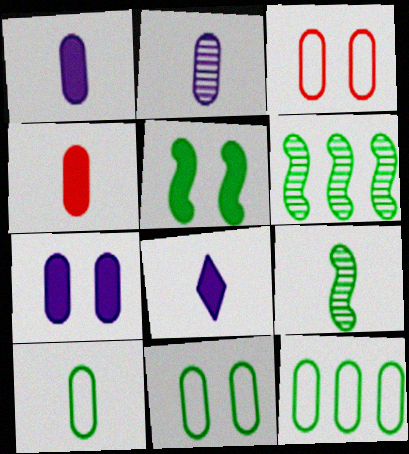[[2, 4, 10], 
[3, 6, 8], 
[10, 11, 12]]